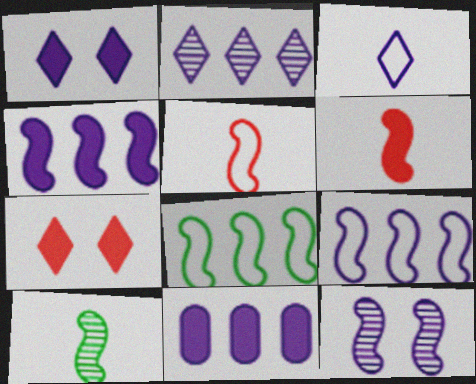[[1, 2, 3], 
[2, 9, 11], 
[3, 11, 12], 
[6, 8, 12]]